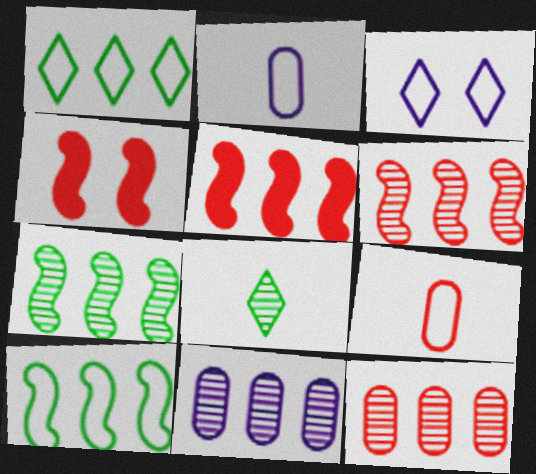[[1, 5, 11], 
[3, 9, 10]]